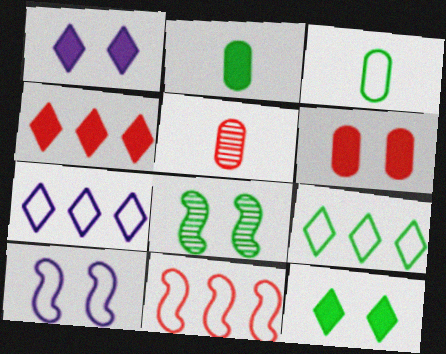[[2, 8, 9]]